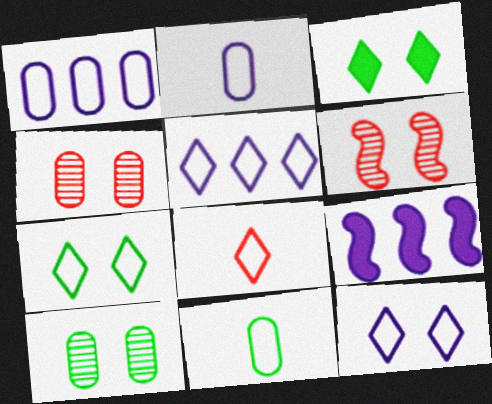[[5, 7, 8], 
[8, 9, 10]]